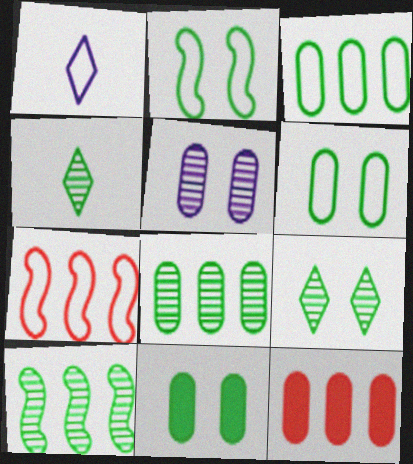[[1, 6, 7], 
[2, 9, 11]]